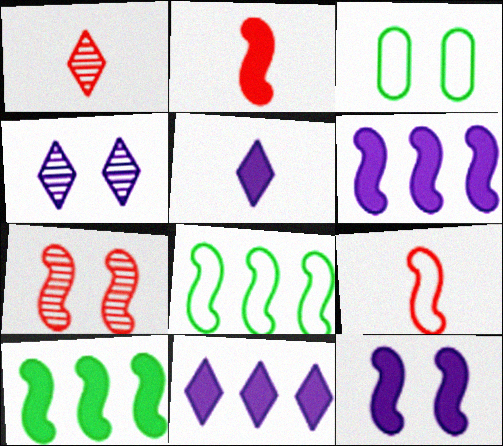[[1, 3, 6], 
[2, 10, 12]]